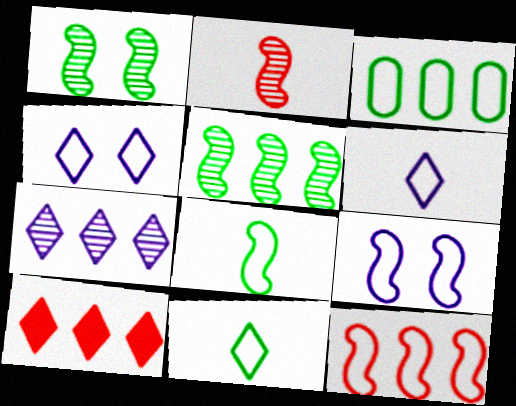[[8, 9, 12]]